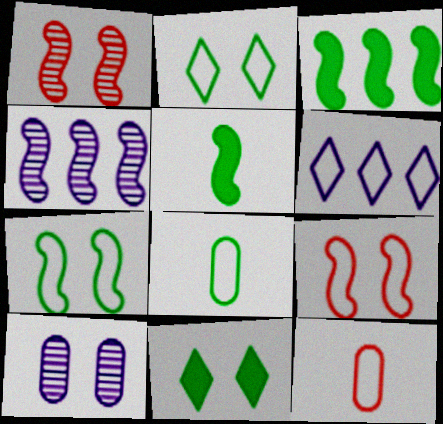[[4, 5, 9], 
[4, 11, 12], 
[6, 7, 12], 
[6, 8, 9], 
[9, 10, 11]]